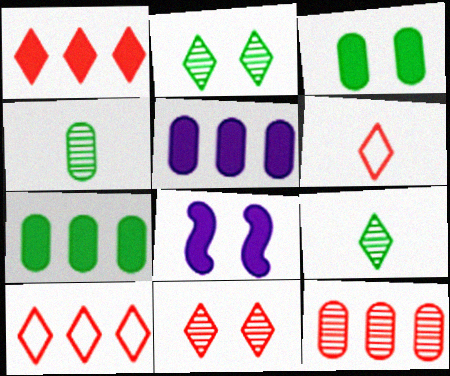[[1, 6, 11], 
[4, 8, 10]]